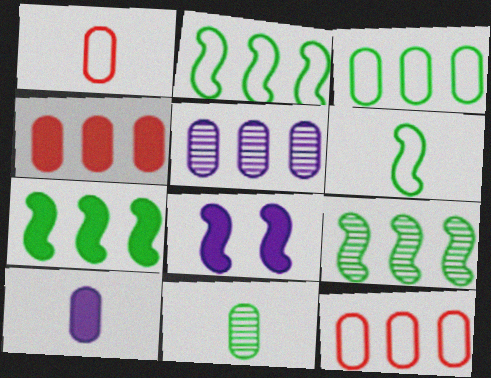[[1, 10, 11], 
[2, 7, 9], 
[3, 4, 5]]